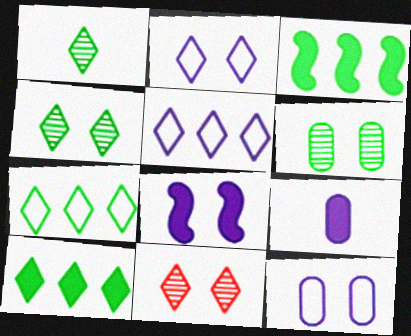[]